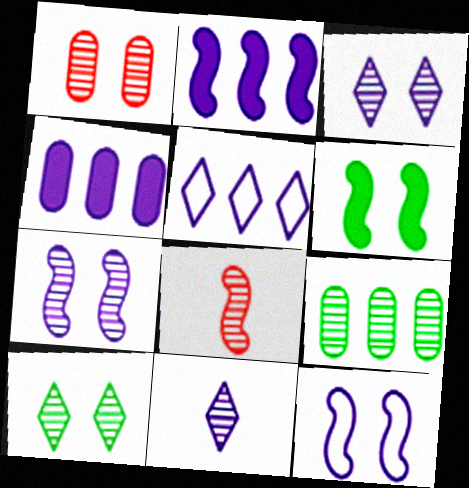[[1, 7, 10], 
[3, 8, 9], 
[4, 11, 12]]